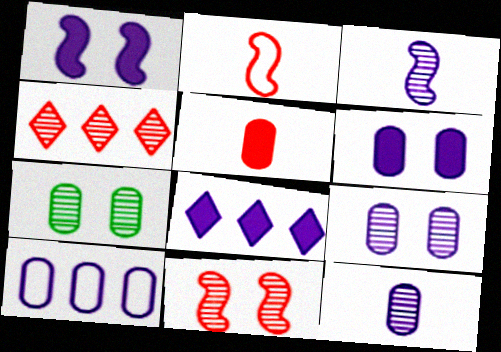[[2, 7, 8], 
[3, 4, 7], 
[5, 7, 10], 
[6, 10, 12]]